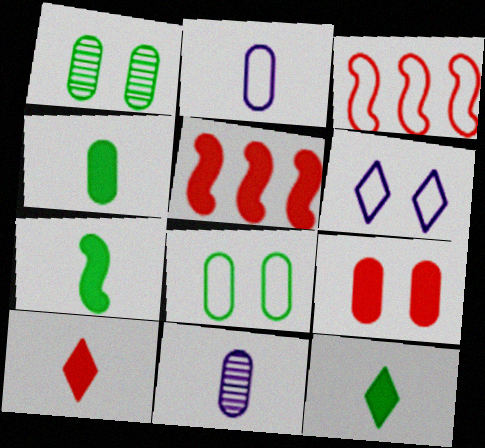[[4, 7, 12], 
[5, 9, 10]]